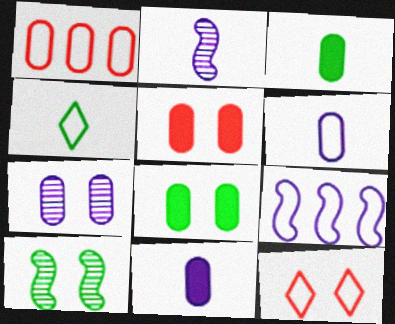[[1, 3, 7]]